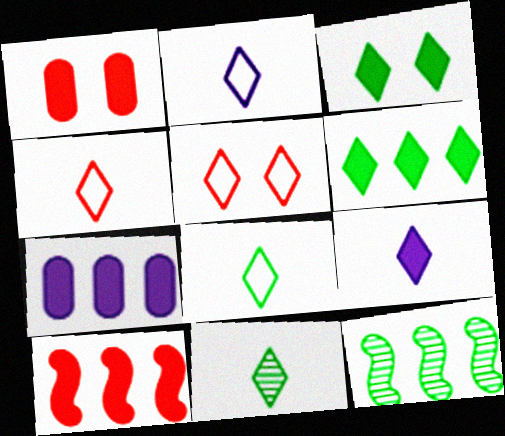[[1, 2, 12], 
[2, 4, 8], 
[4, 9, 11], 
[6, 7, 10]]